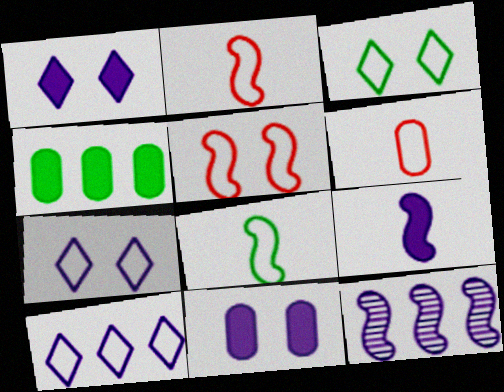[]